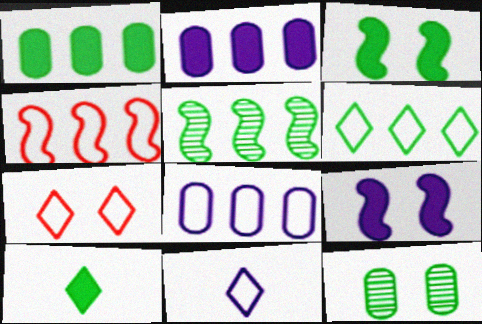[[1, 3, 10], 
[1, 5, 6], 
[4, 6, 8], 
[6, 7, 11], 
[7, 9, 12]]